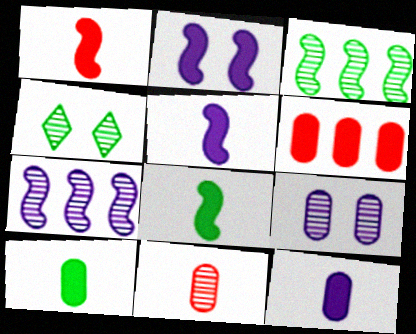[[1, 5, 8], 
[4, 7, 11]]